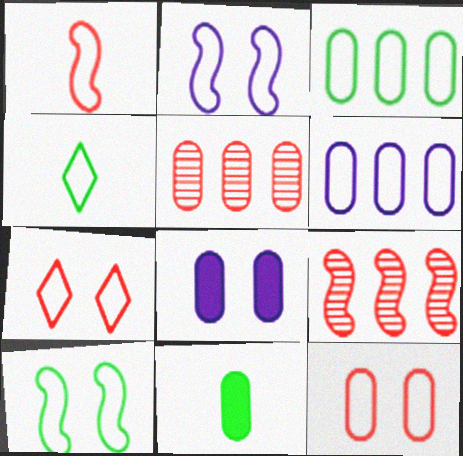[[3, 4, 10], 
[4, 8, 9]]